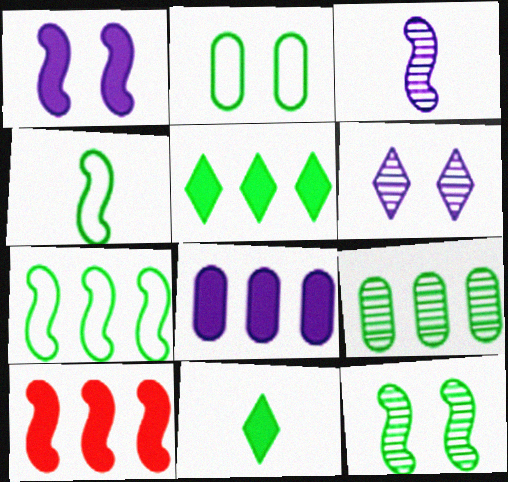[[5, 7, 9], 
[5, 8, 10]]